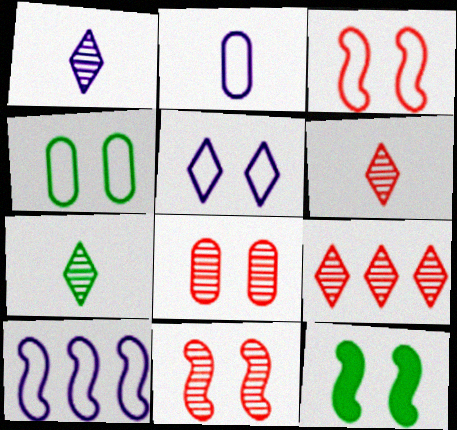[[1, 6, 7], 
[2, 5, 10], 
[2, 9, 12], 
[3, 4, 5], 
[5, 8, 12]]